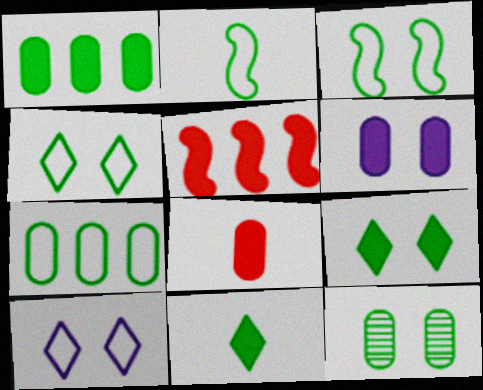[[1, 6, 8], 
[2, 4, 7], 
[3, 9, 12], 
[5, 6, 11]]